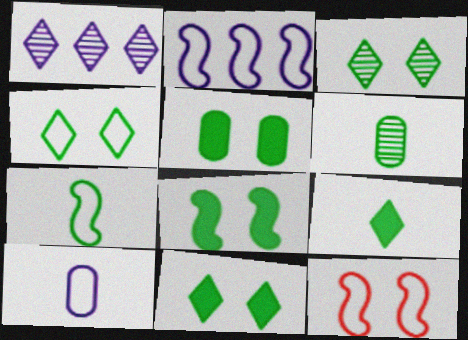[[2, 7, 12], 
[3, 4, 11], 
[5, 8, 11], 
[6, 7, 9]]